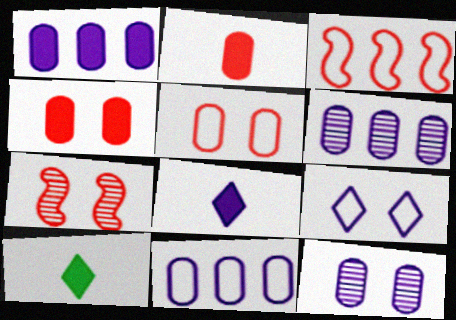[[1, 6, 11], 
[3, 10, 12], 
[7, 10, 11]]